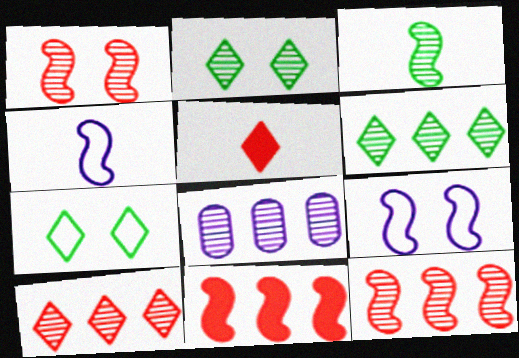[[3, 9, 11], 
[6, 8, 12]]